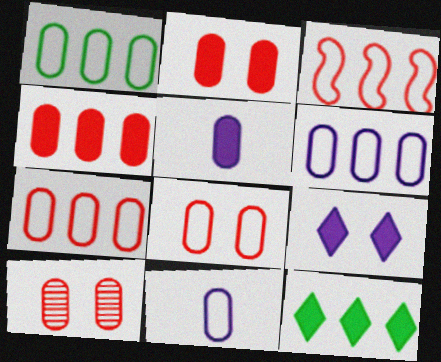[[1, 5, 10], 
[1, 6, 7], 
[1, 8, 11], 
[2, 8, 10]]